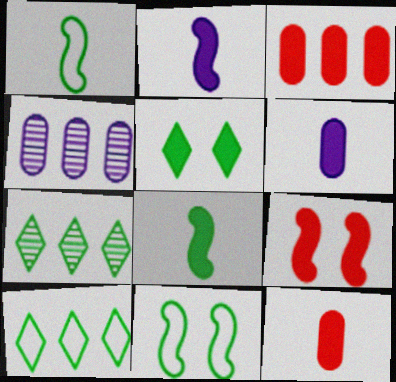[[2, 3, 5]]